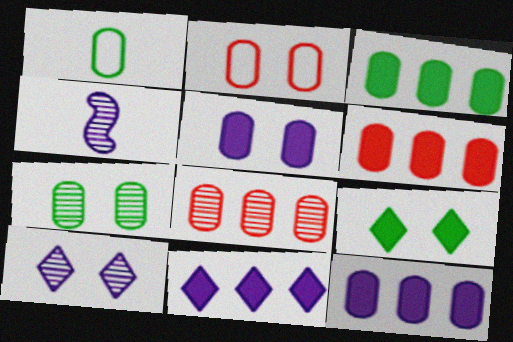[[1, 3, 7], 
[1, 5, 8], 
[2, 5, 7], 
[3, 6, 12]]